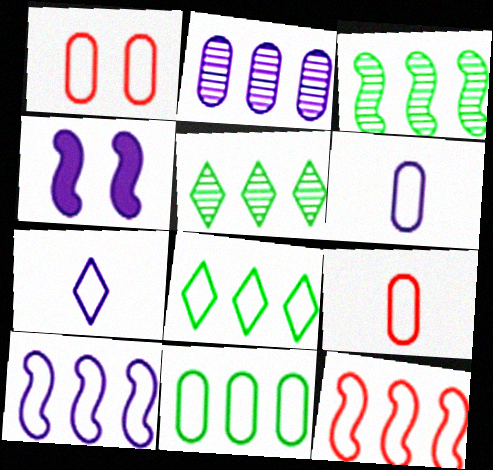[[1, 6, 11], 
[2, 4, 7], 
[4, 5, 9]]